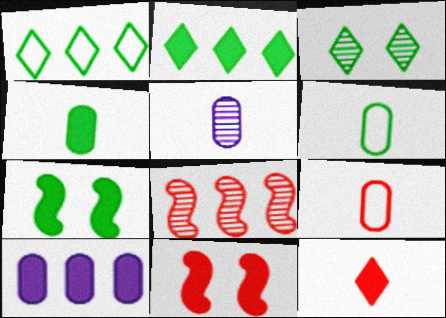[[1, 5, 11], 
[1, 8, 10], 
[2, 4, 7], 
[3, 5, 8], 
[4, 5, 9], 
[7, 10, 12]]